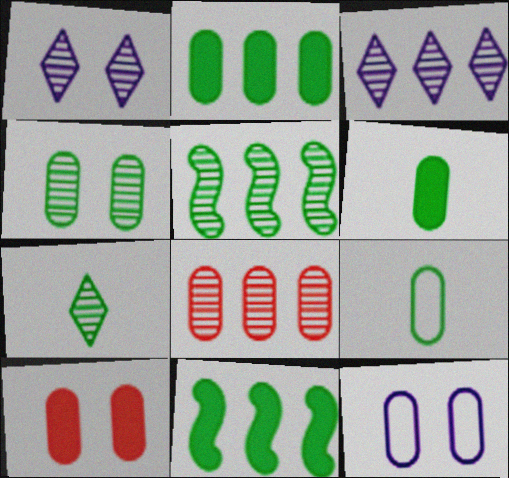[[2, 4, 9], 
[3, 5, 8], 
[4, 5, 7], 
[4, 10, 12], 
[6, 8, 12]]